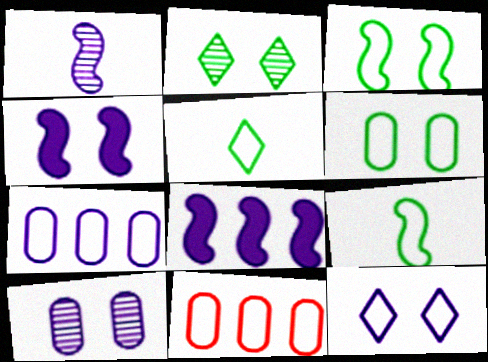[[4, 10, 12], 
[9, 11, 12]]